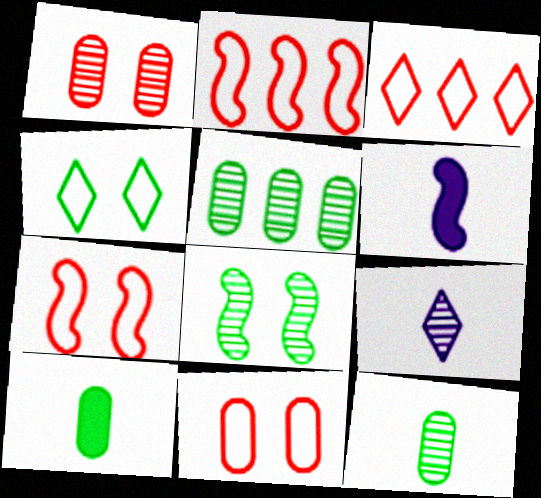[[2, 6, 8]]